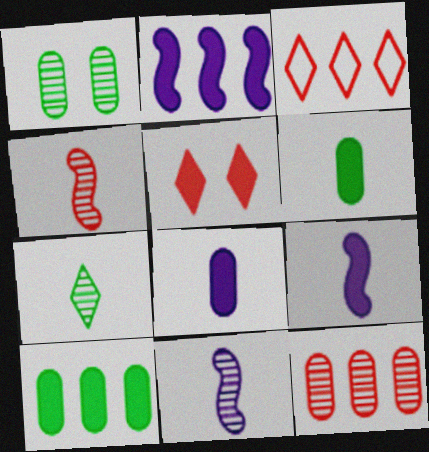[[1, 3, 9], 
[2, 5, 6], 
[5, 9, 10]]